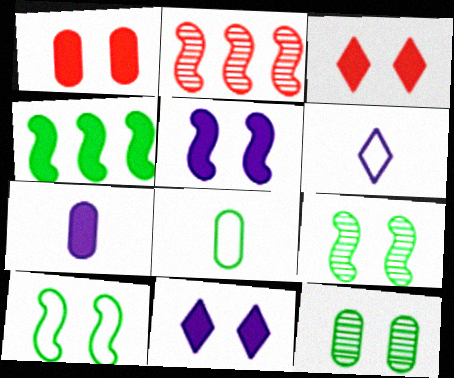[[2, 8, 11], 
[3, 4, 7]]